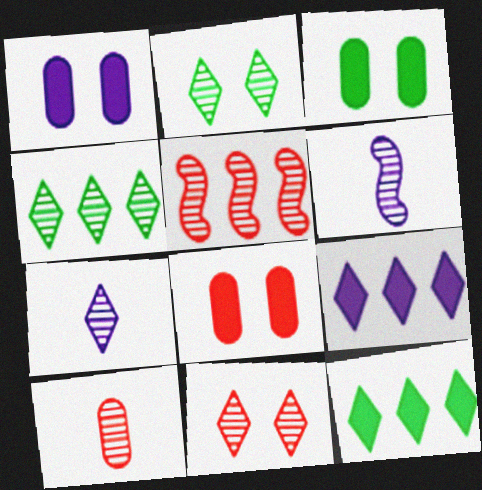[[1, 3, 8], 
[4, 7, 11], 
[5, 10, 11]]